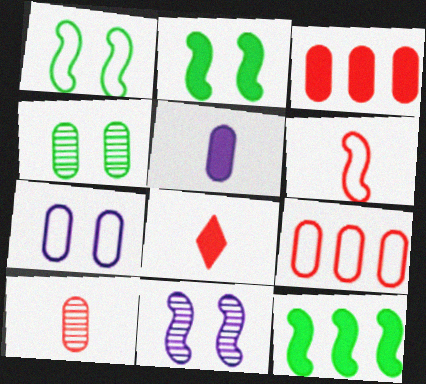[[4, 5, 9], 
[6, 8, 10], 
[6, 11, 12]]